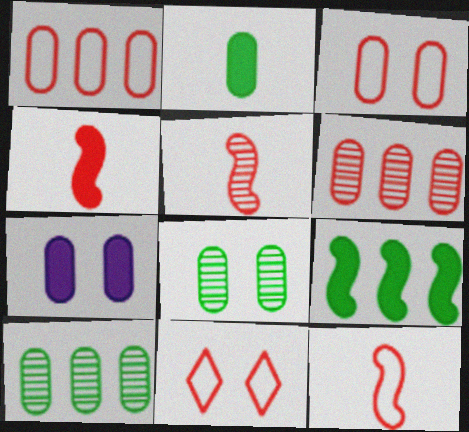[[1, 11, 12], 
[3, 7, 8], 
[4, 5, 12], 
[4, 6, 11]]